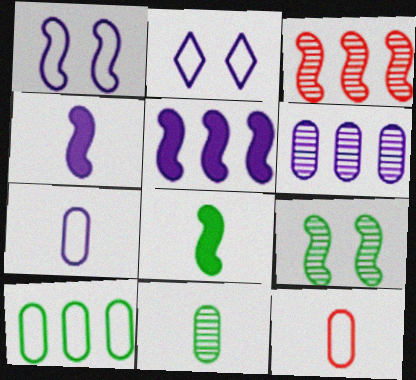[[1, 3, 8], 
[2, 4, 6]]